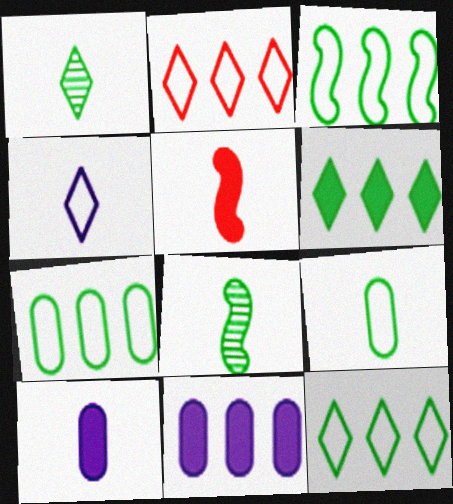[[3, 7, 12]]